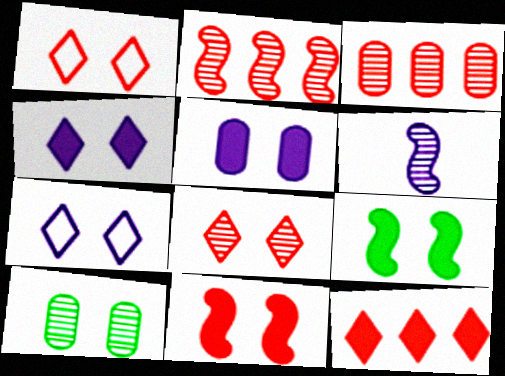[[7, 10, 11]]